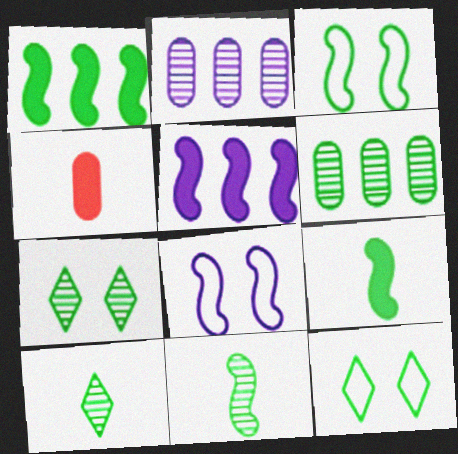[[1, 3, 11], 
[6, 7, 11], 
[6, 9, 12]]